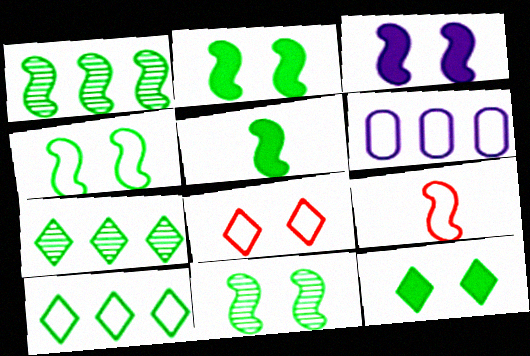[[1, 3, 9], 
[1, 4, 5], 
[2, 4, 11]]